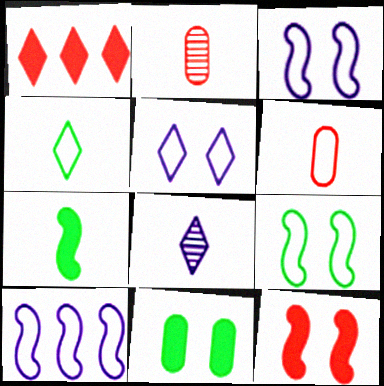[[6, 7, 8]]